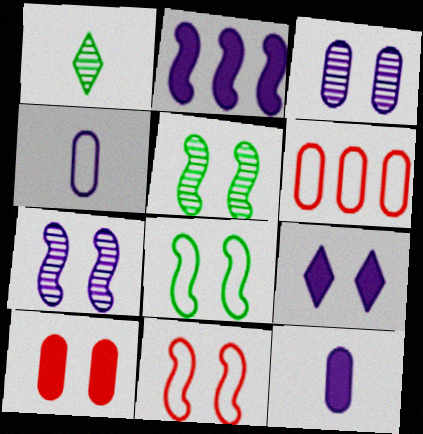[[2, 9, 12]]